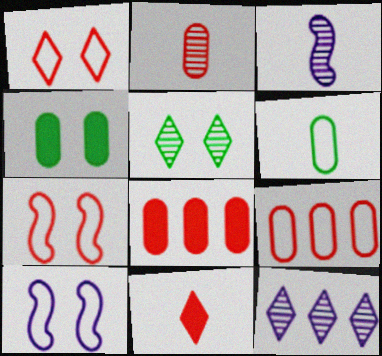[[3, 6, 11]]